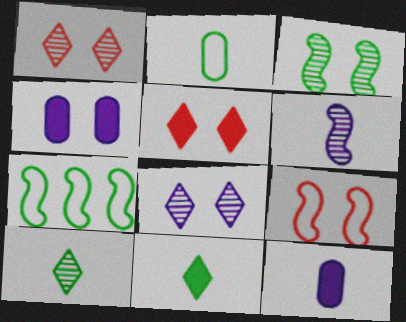[[1, 7, 12]]